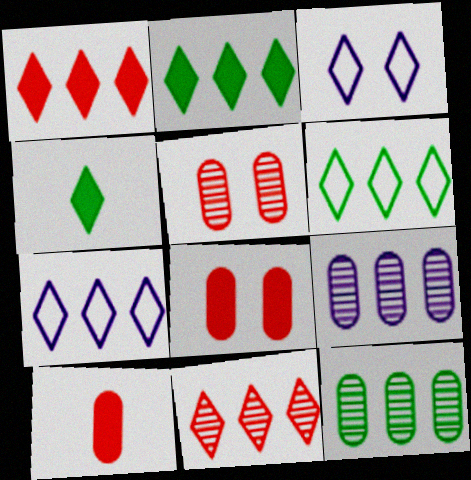[[2, 7, 11], 
[3, 4, 11]]